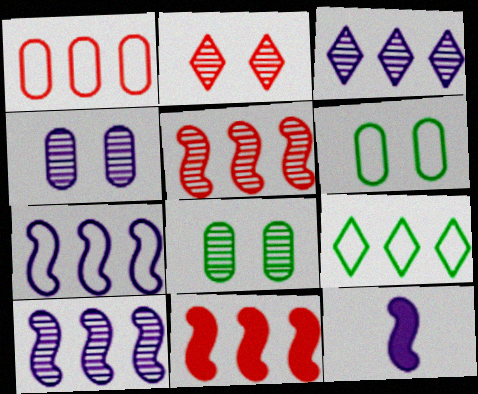[[1, 7, 9]]